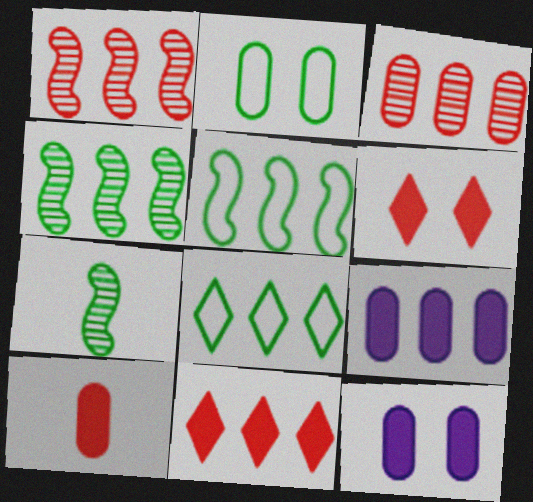[[1, 8, 9]]